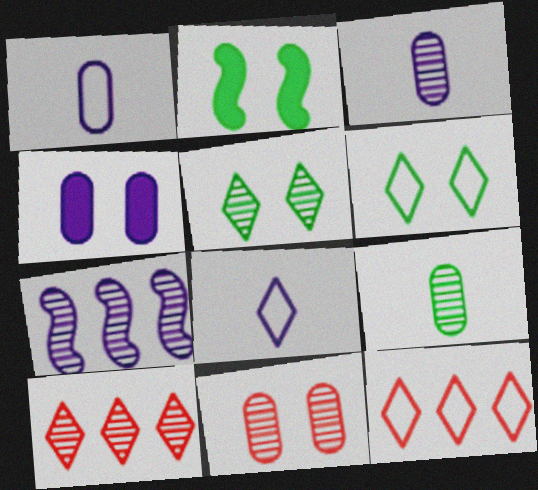[[1, 2, 10], 
[2, 3, 12], 
[4, 7, 8], 
[6, 8, 12]]